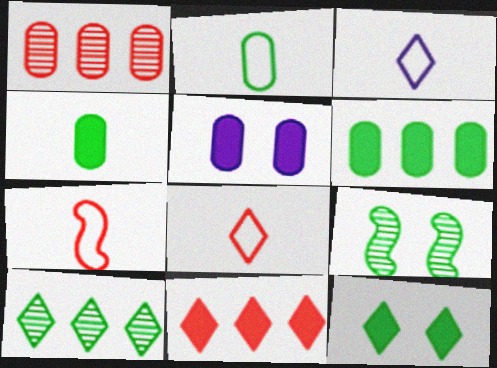[[1, 2, 5], 
[2, 3, 7], 
[5, 7, 10]]